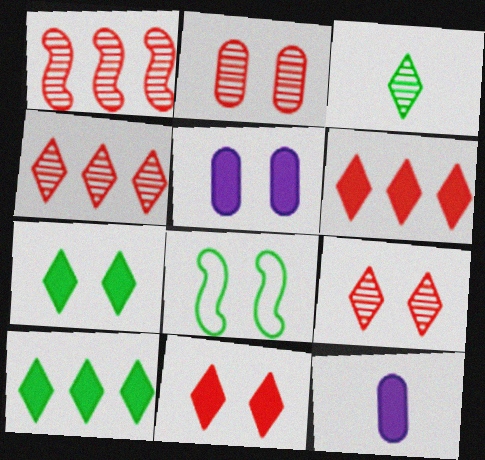[[4, 8, 12], 
[5, 8, 9]]